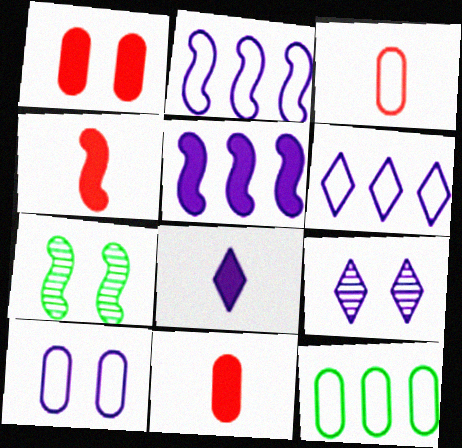[[2, 4, 7], 
[3, 10, 12], 
[4, 9, 12], 
[6, 7, 11], 
[6, 8, 9]]